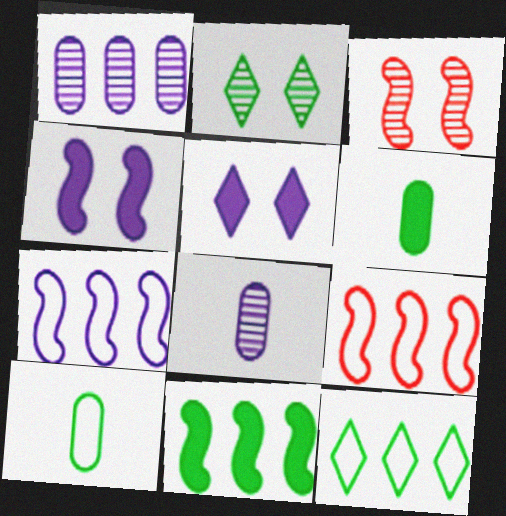[[2, 10, 11], 
[5, 7, 8]]